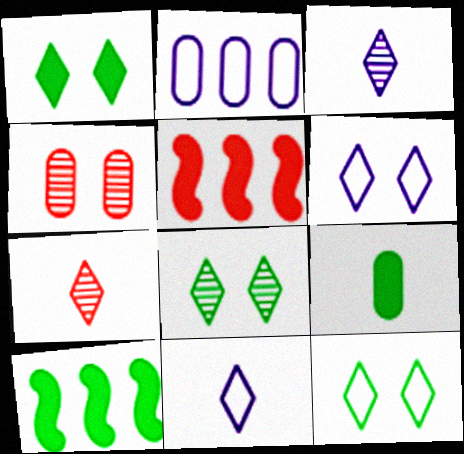[[1, 8, 12], 
[1, 9, 10], 
[2, 4, 9], 
[4, 10, 11]]